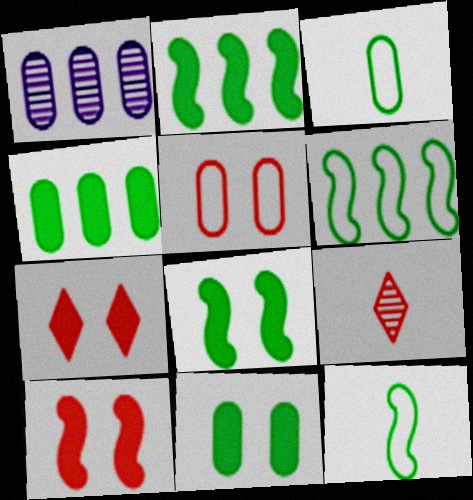[[1, 7, 12]]